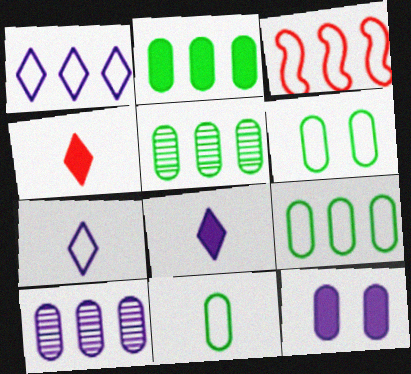[[1, 3, 9], 
[2, 5, 9], 
[3, 6, 7], 
[6, 9, 11]]